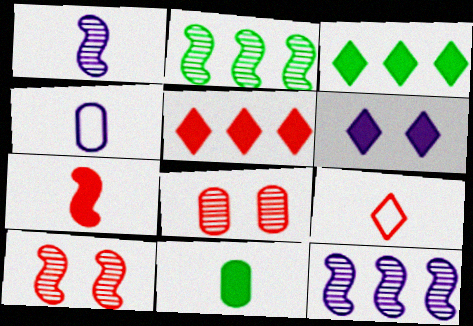[[1, 2, 10], 
[1, 9, 11], 
[3, 4, 10], 
[4, 6, 12]]